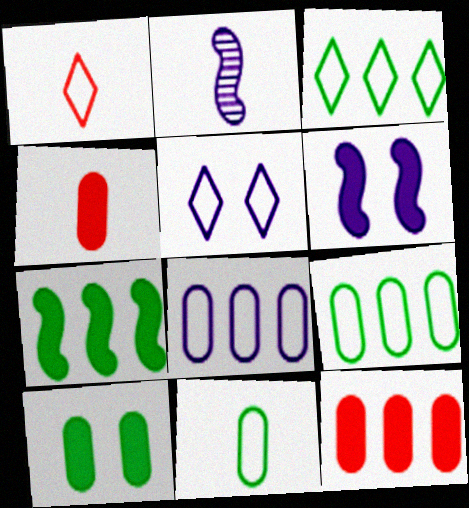[[1, 3, 5]]